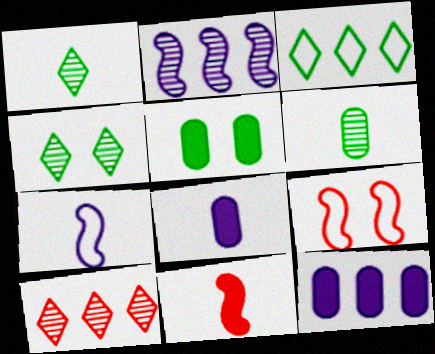[[1, 9, 12], 
[5, 7, 10]]